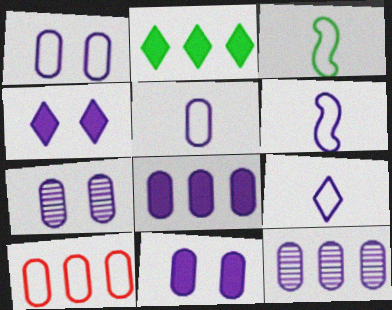[[1, 7, 11], 
[4, 6, 12], 
[5, 6, 9], 
[5, 7, 8], 
[5, 11, 12]]